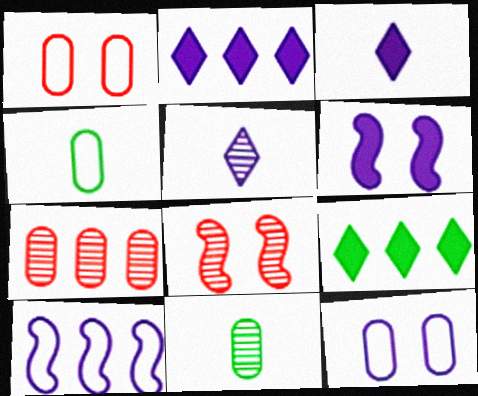[[2, 4, 8], 
[7, 9, 10]]